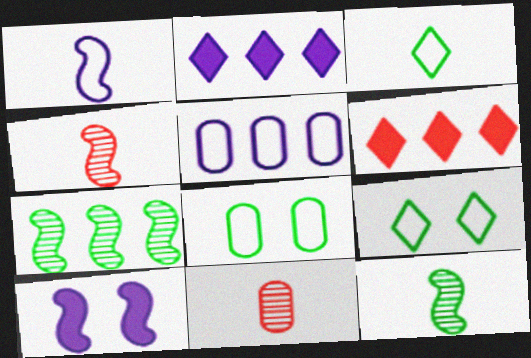[[2, 4, 8], 
[5, 6, 7]]